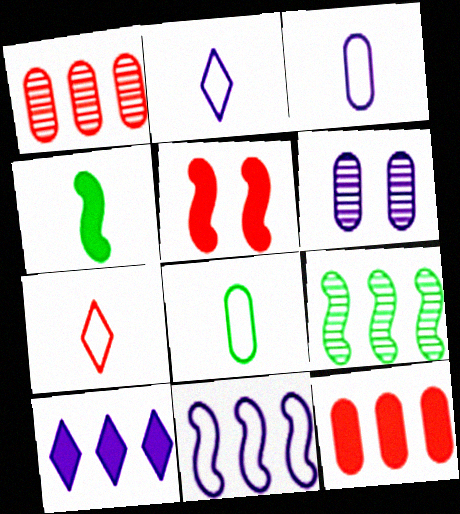[[1, 5, 7], 
[6, 8, 12]]